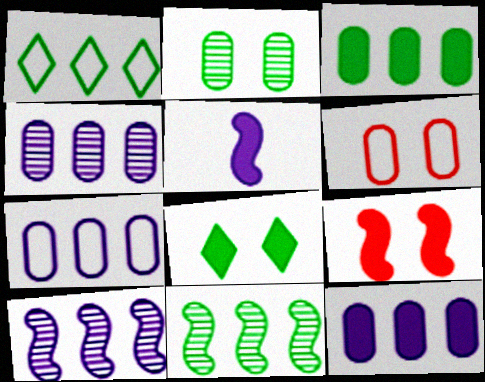[[1, 3, 11], 
[4, 7, 12]]